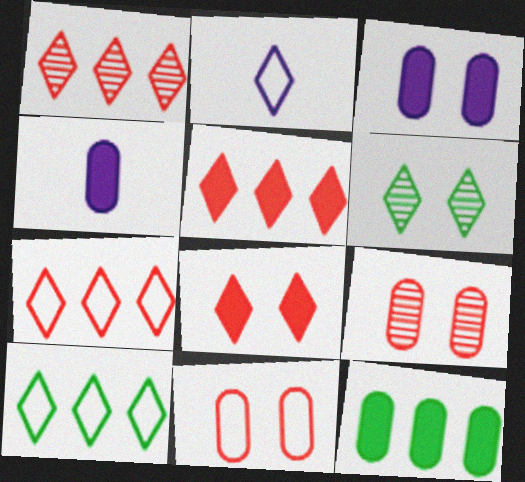[[1, 5, 7], 
[2, 5, 6]]